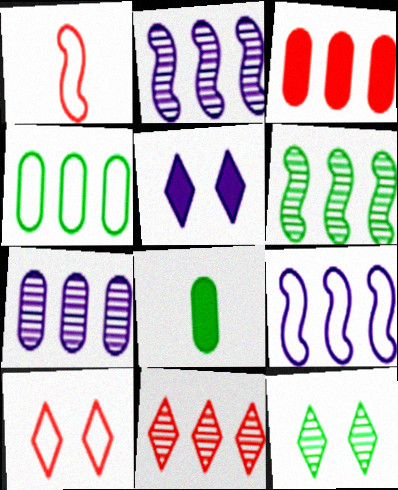[[2, 8, 10], 
[3, 4, 7], 
[5, 10, 12], 
[6, 7, 11]]